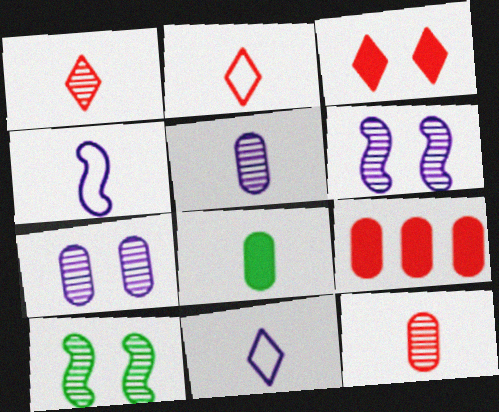[[1, 4, 8], 
[9, 10, 11]]